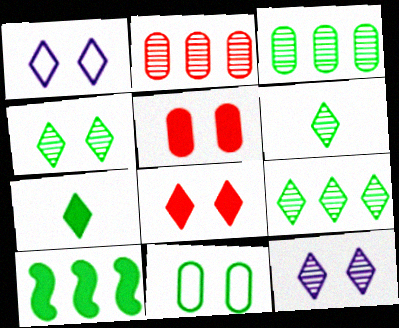[[1, 4, 8], 
[4, 6, 9], 
[6, 10, 11]]